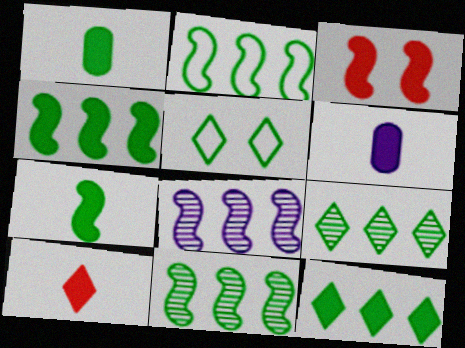[[1, 5, 11], 
[2, 4, 11], 
[3, 6, 12], 
[6, 7, 10]]